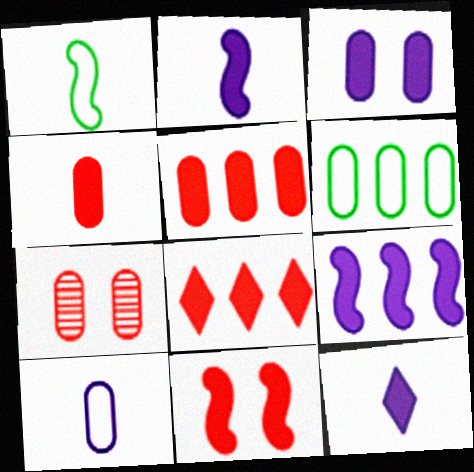[[3, 9, 12], 
[4, 8, 11]]